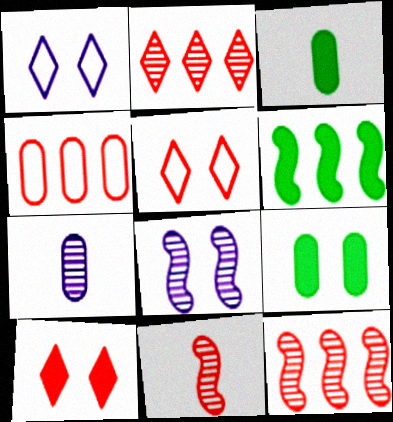[[1, 3, 12], 
[4, 7, 9], 
[4, 10, 11], 
[5, 6, 7], 
[5, 8, 9]]